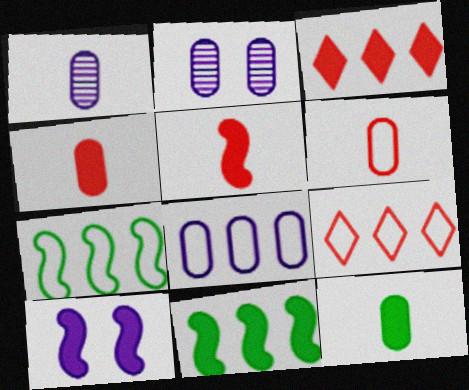[[1, 6, 12], 
[3, 10, 12], 
[5, 10, 11], 
[7, 8, 9]]